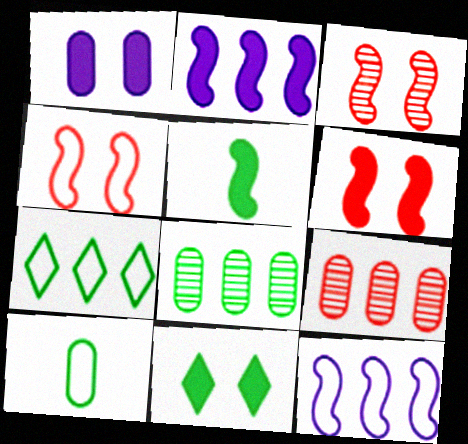[[1, 6, 11], 
[1, 9, 10], 
[2, 5, 6], 
[2, 7, 9], 
[3, 4, 6], 
[3, 5, 12]]